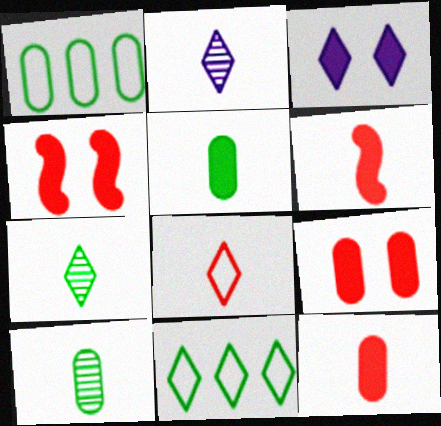[[1, 2, 4]]